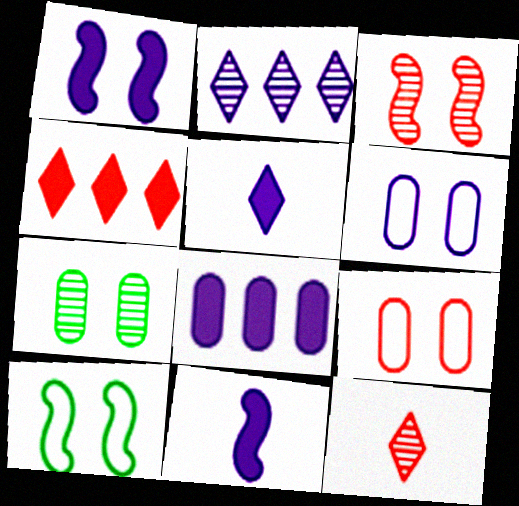[[1, 3, 10], 
[1, 5, 8], 
[2, 6, 11], 
[8, 10, 12]]